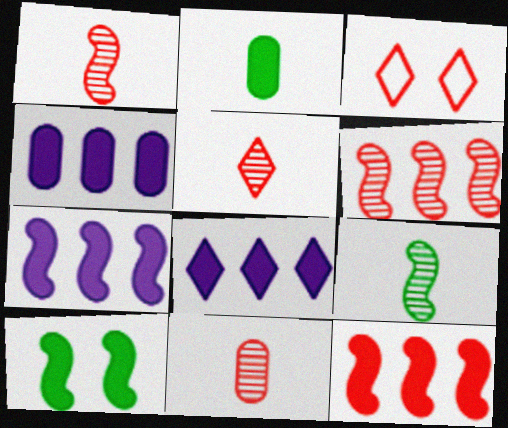[[1, 5, 11], 
[3, 4, 9], 
[3, 11, 12], 
[4, 7, 8]]